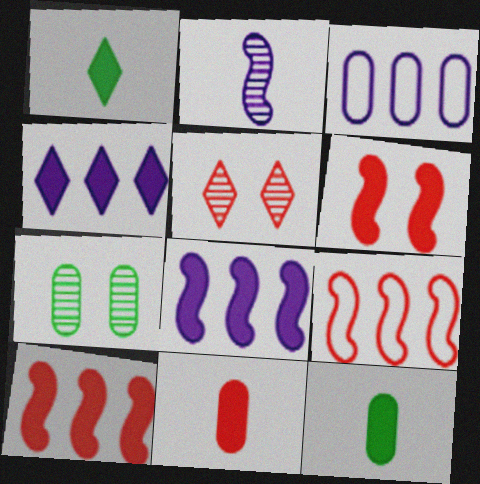[[3, 7, 11], 
[4, 6, 12], 
[5, 9, 11]]